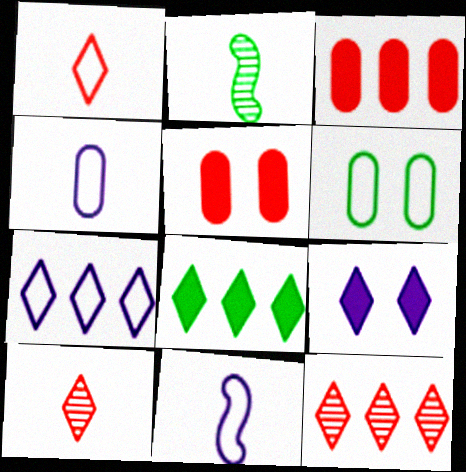[[2, 5, 7], 
[2, 6, 8], 
[7, 8, 12]]